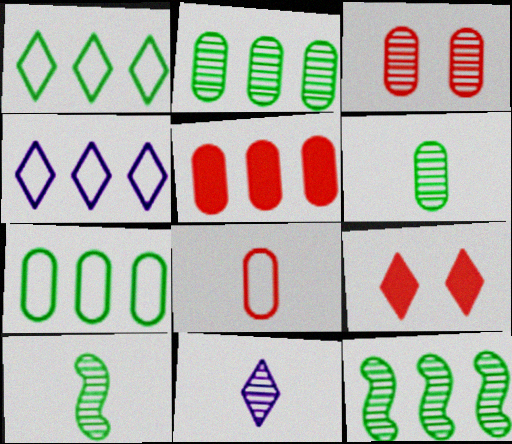[[1, 9, 11], 
[3, 5, 8], 
[3, 11, 12], 
[4, 5, 12]]